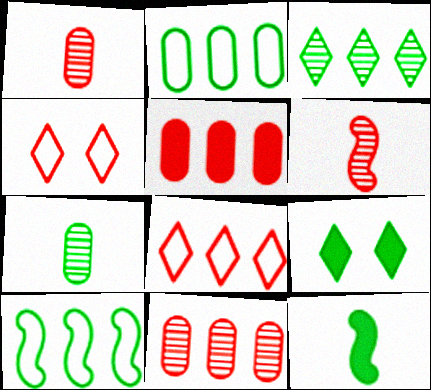[[4, 5, 6], 
[7, 9, 10]]